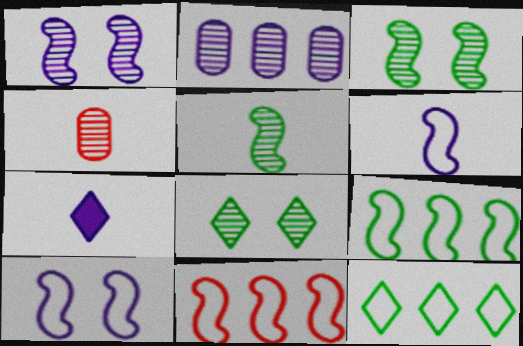[[2, 7, 10]]